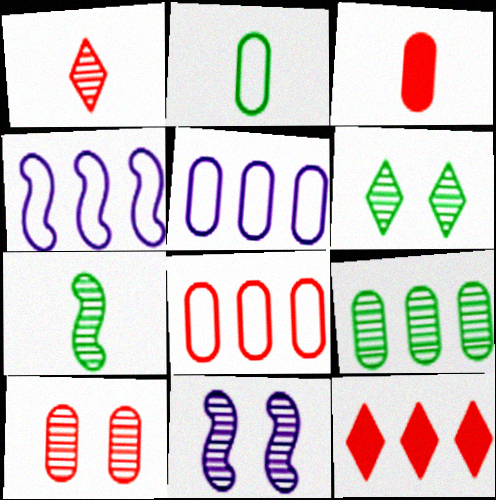[[1, 9, 11], 
[2, 11, 12], 
[3, 4, 6], 
[3, 8, 10], 
[4, 9, 12], 
[6, 7, 9], 
[6, 10, 11]]